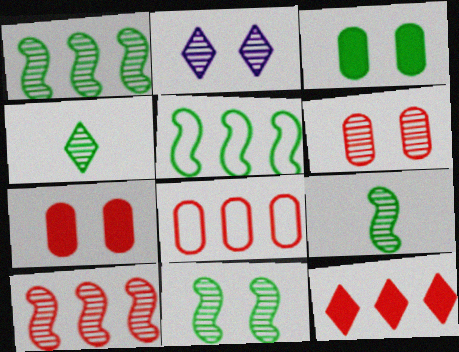[[1, 9, 11], 
[2, 6, 11], 
[3, 4, 5], 
[8, 10, 12]]